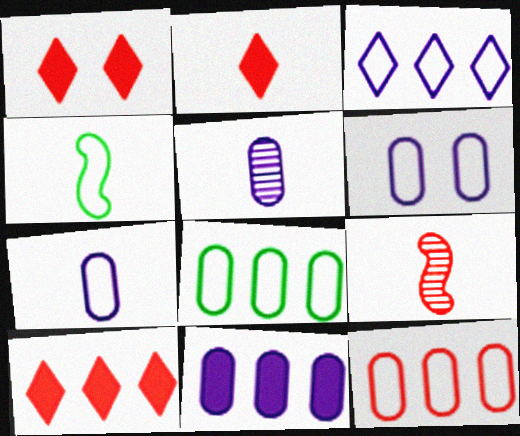[[1, 2, 10], 
[1, 9, 12], 
[2, 4, 5], 
[5, 6, 11]]